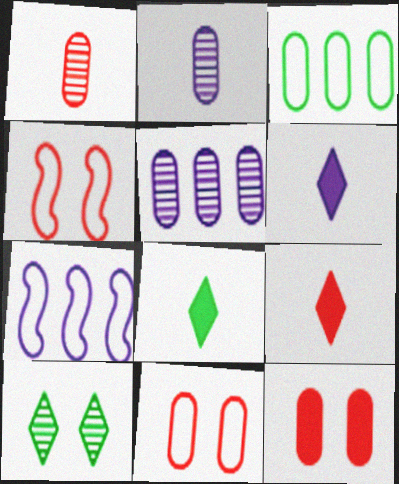[[2, 3, 12], 
[4, 5, 8], 
[6, 8, 9]]